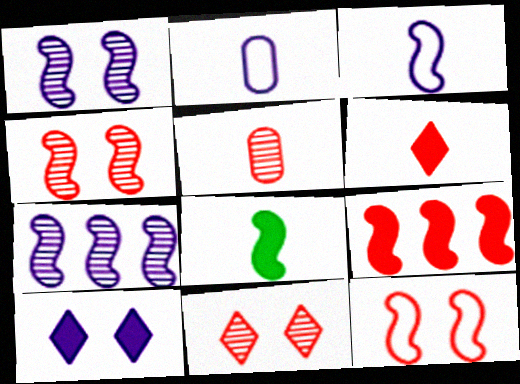[[2, 7, 10], 
[7, 8, 12]]